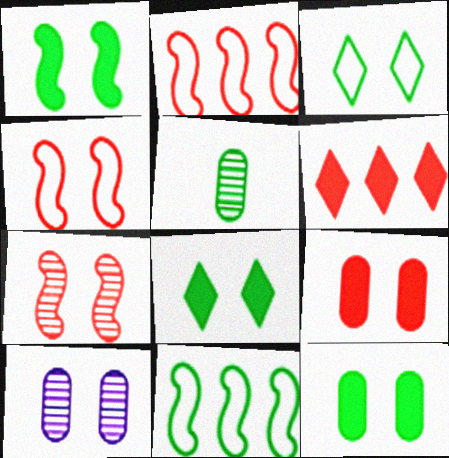[[1, 8, 12], 
[4, 8, 10], 
[5, 8, 11]]